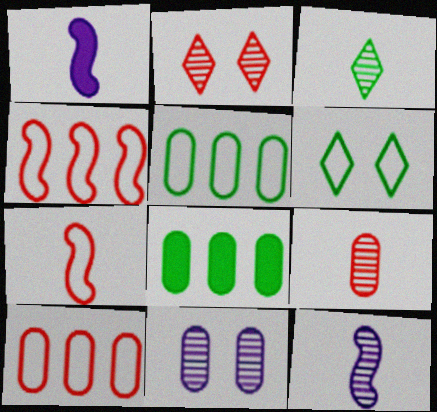[[1, 2, 5], 
[3, 9, 12]]